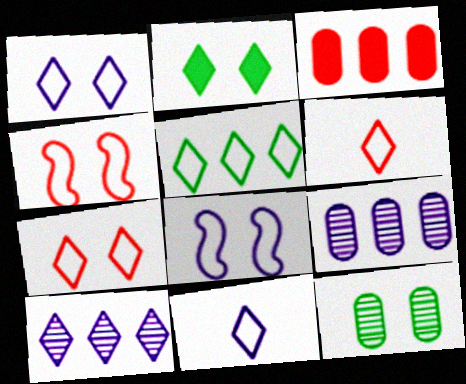[[1, 5, 6], 
[2, 6, 10], 
[5, 7, 11]]